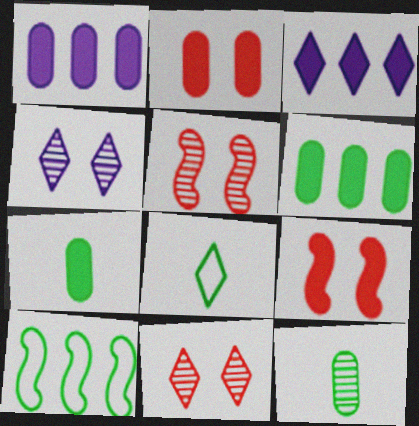[[1, 2, 7], 
[1, 5, 8], 
[3, 7, 9], 
[3, 8, 11]]